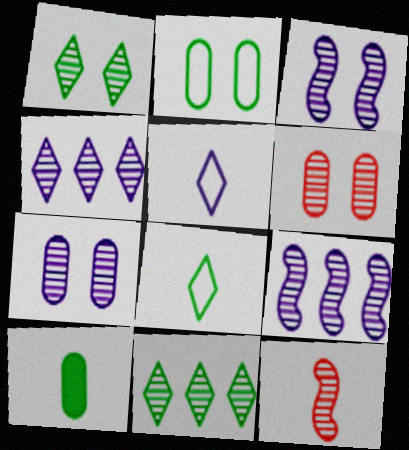[[1, 3, 6], 
[5, 10, 12], 
[7, 11, 12]]